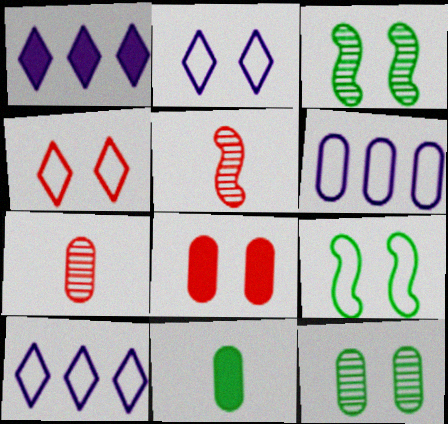[[1, 7, 9], 
[2, 3, 8]]